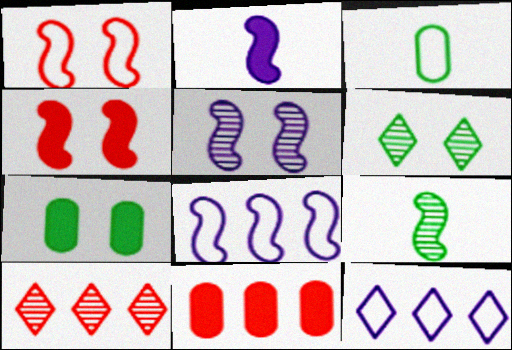[[1, 3, 12], 
[2, 5, 8], 
[4, 8, 9]]